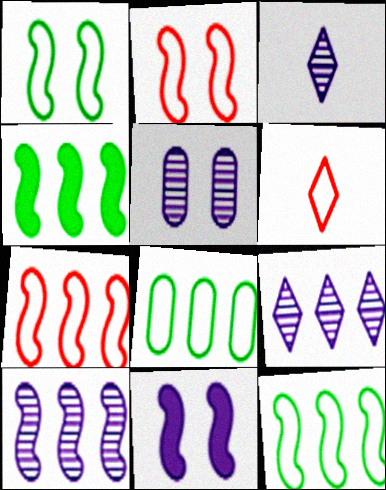[[3, 5, 10], 
[4, 5, 6], 
[4, 7, 10]]